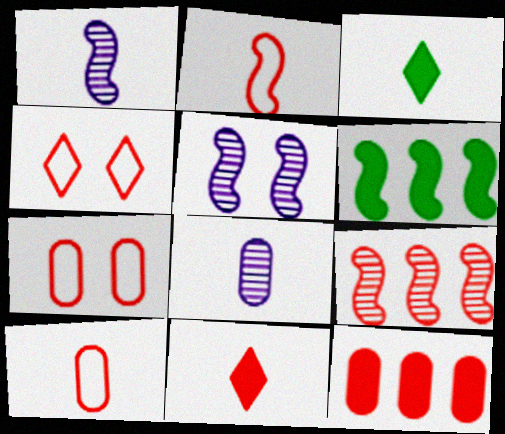[[1, 3, 10], 
[2, 3, 8], 
[2, 5, 6], 
[4, 6, 8], 
[7, 9, 11]]